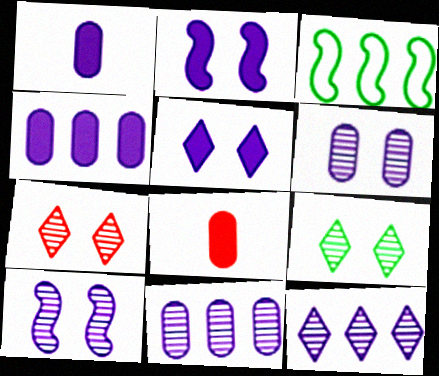[[1, 3, 7]]